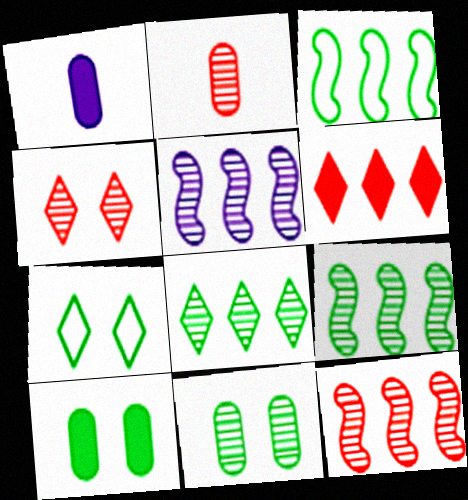[[1, 3, 4], 
[1, 7, 12], 
[2, 4, 12], 
[5, 9, 12]]